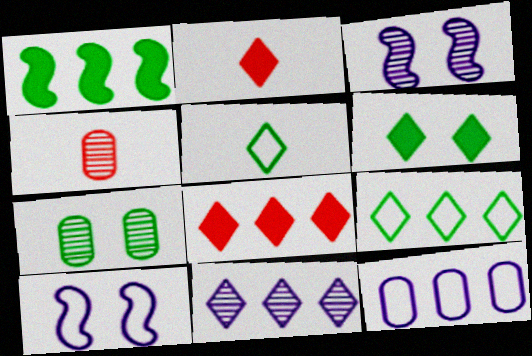[[1, 5, 7], 
[8, 9, 11]]